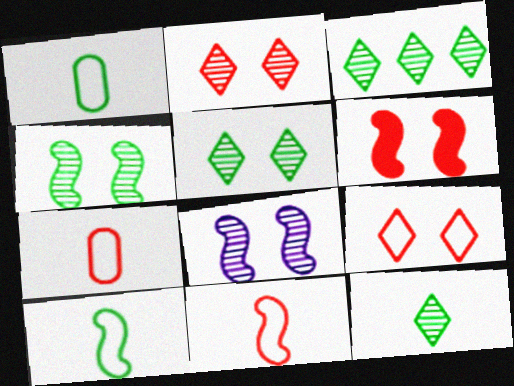[[3, 5, 12]]